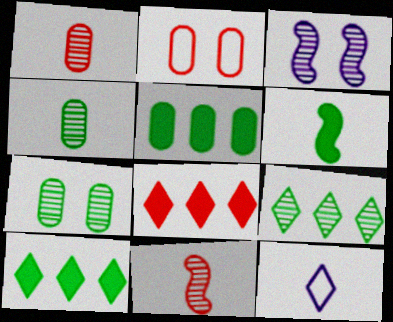[[1, 3, 9], 
[1, 6, 12], 
[2, 8, 11]]